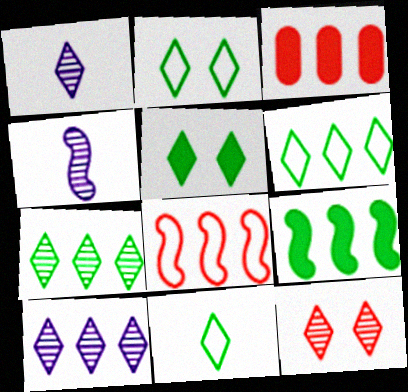[[1, 7, 12], 
[2, 3, 4], 
[2, 6, 11], 
[5, 7, 11]]